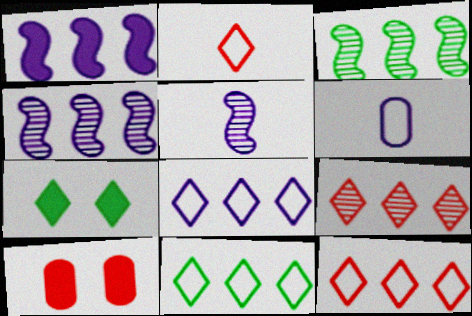[[5, 10, 11], 
[8, 11, 12]]